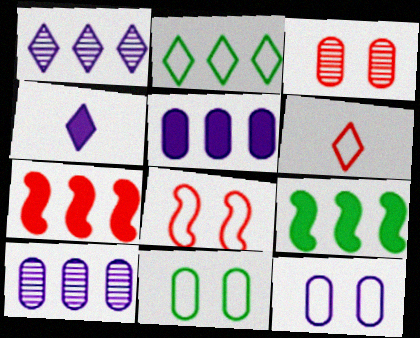[[2, 7, 10], 
[3, 6, 7]]